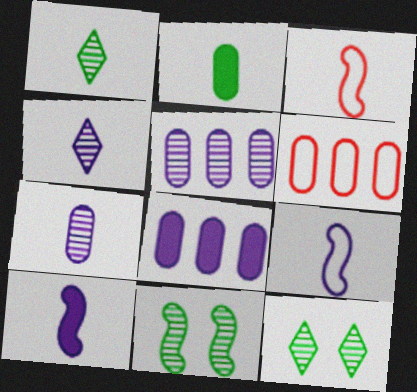[[2, 3, 4], 
[3, 8, 12], 
[6, 10, 12]]